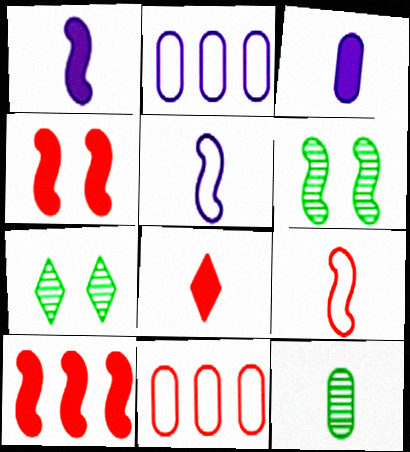[[1, 7, 11], 
[2, 6, 8], 
[5, 6, 10], 
[5, 8, 12]]